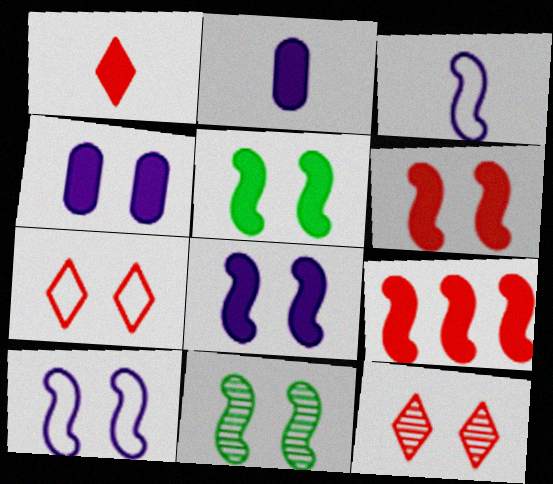[[3, 9, 11], 
[4, 7, 11], 
[5, 6, 8], 
[6, 10, 11]]